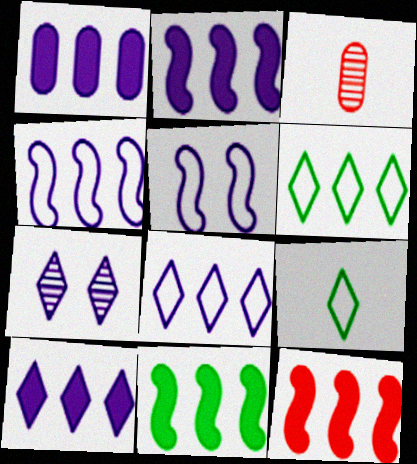[[1, 2, 10], 
[2, 11, 12]]